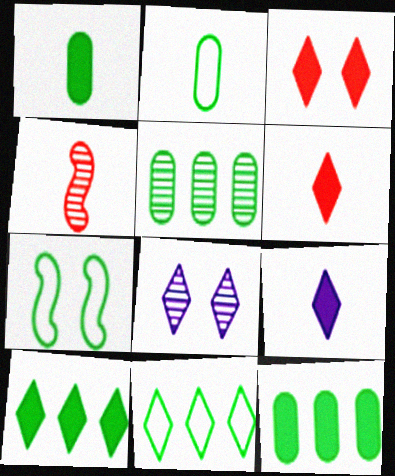[[2, 4, 9], 
[2, 7, 11], 
[3, 9, 10], 
[4, 5, 8], 
[6, 8, 11]]